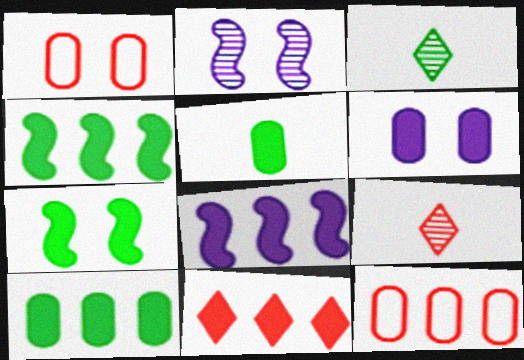[[1, 3, 8], 
[8, 10, 11]]